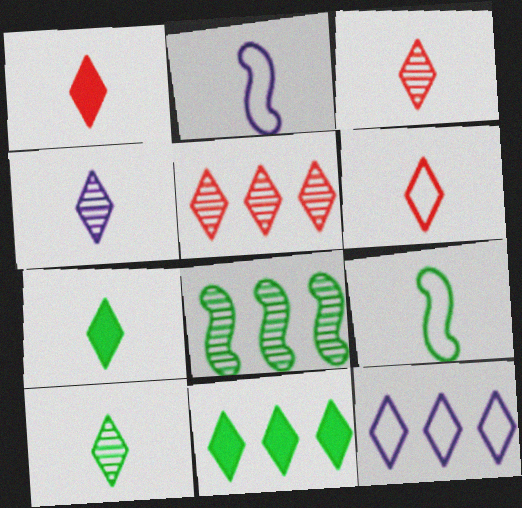[[1, 3, 6], 
[3, 4, 10], 
[4, 6, 7], 
[5, 11, 12]]